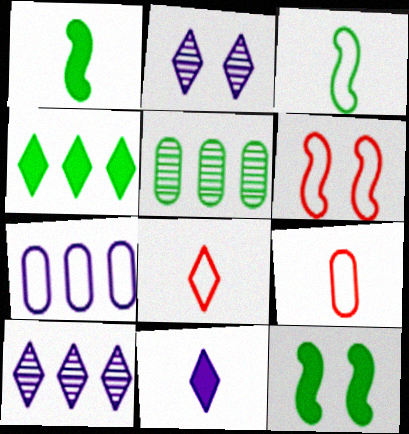[[2, 4, 8], 
[5, 6, 11], 
[9, 10, 12]]